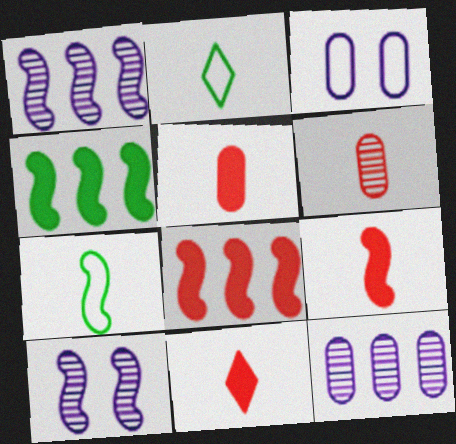[[5, 9, 11], 
[7, 8, 10]]